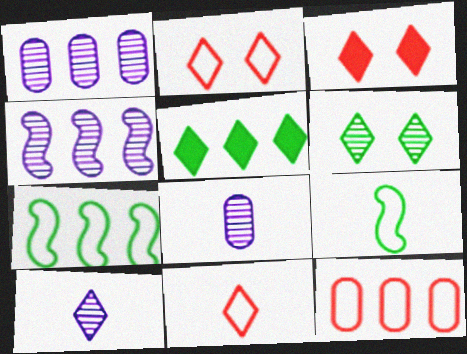[[1, 3, 9], 
[2, 5, 10], 
[3, 7, 8], 
[4, 5, 12]]